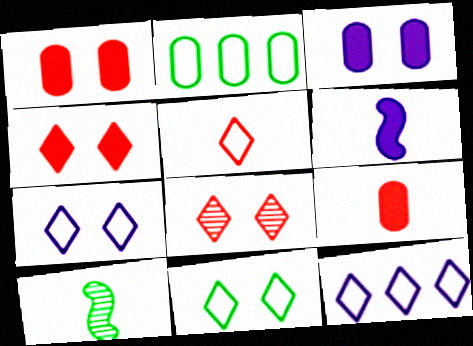[[1, 10, 12], 
[2, 6, 8], 
[5, 11, 12]]